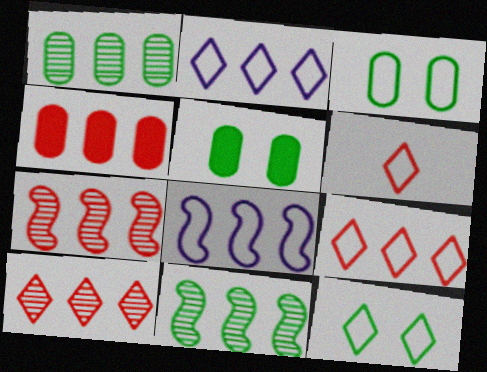[[2, 4, 11], 
[2, 6, 12], 
[3, 6, 8], 
[4, 7, 9]]